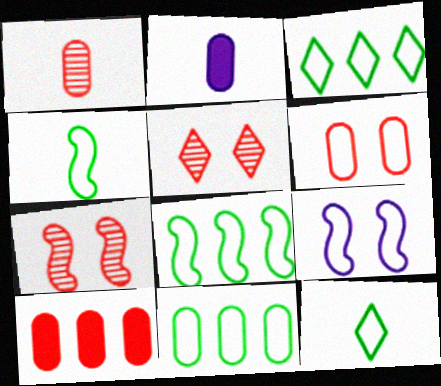[[1, 6, 10], 
[2, 3, 7], 
[2, 5, 8], 
[3, 8, 11]]